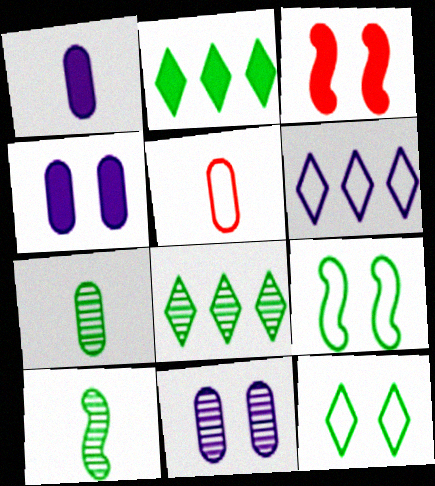[[1, 2, 3], 
[1, 5, 7], 
[2, 7, 9], 
[3, 6, 7], 
[3, 11, 12], 
[5, 6, 9]]